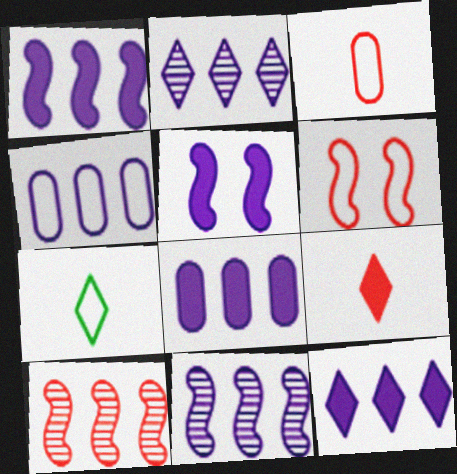[[1, 2, 4], 
[1, 8, 12], 
[4, 6, 7], 
[4, 11, 12]]